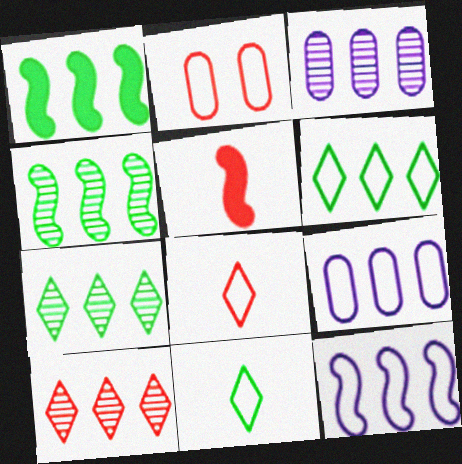[[1, 9, 10], 
[2, 5, 10], 
[2, 11, 12], 
[3, 4, 10]]